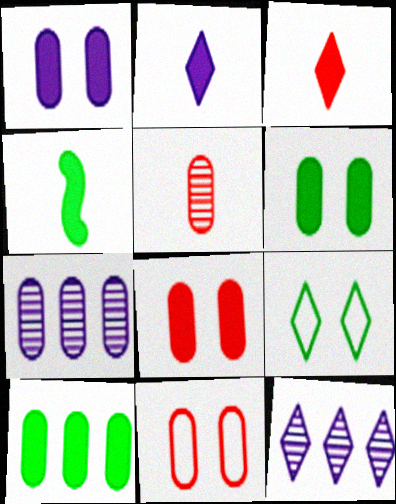[[1, 6, 8], 
[3, 9, 12], 
[4, 11, 12]]